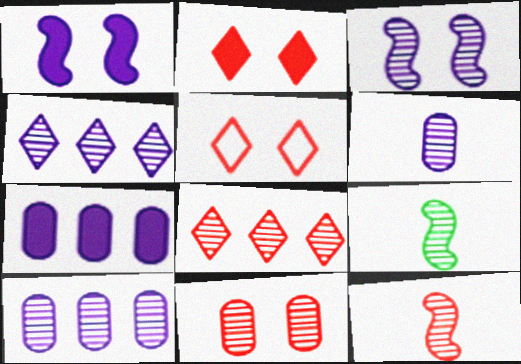[[3, 4, 6], 
[4, 9, 11], 
[5, 7, 9], 
[8, 11, 12]]